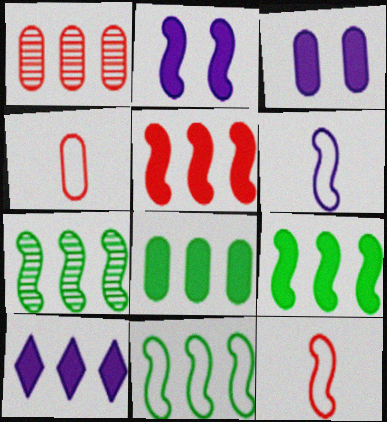[[1, 10, 11], 
[2, 7, 12], 
[5, 8, 10], 
[7, 9, 11]]